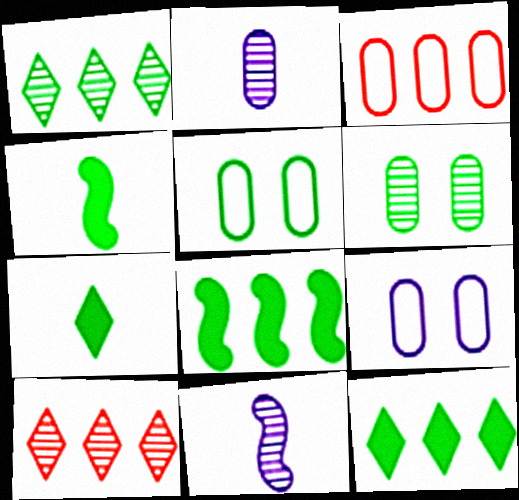[[1, 4, 5], 
[4, 9, 10], 
[6, 10, 11]]